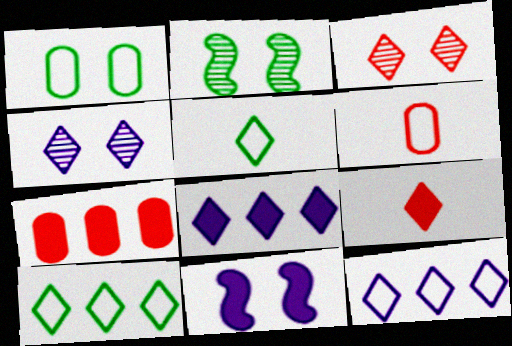[[1, 3, 11], 
[2, 6, 8], 
[3, 5, 8], 
[4, 9, 10]]